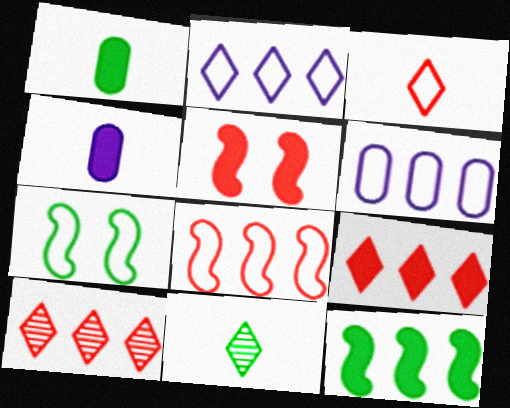[[3, 6, 7], 
[4, 7, 10], 
[5, 6, 11], 
[6, 10, 12]]